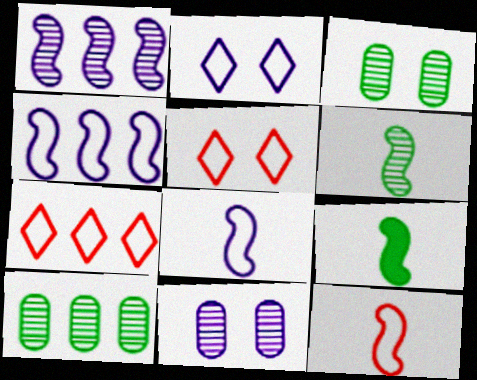[[7, 9, 11]]